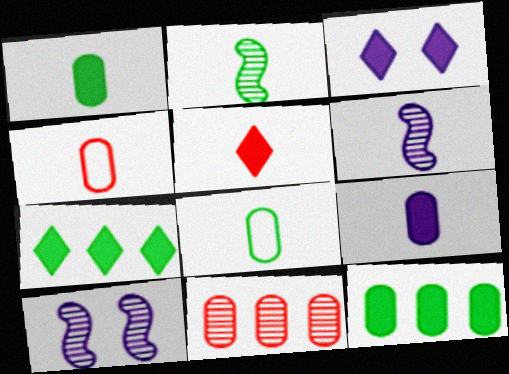[[3, 5, 7], 
[4, 7, 10], 
[5, 6, 8]]